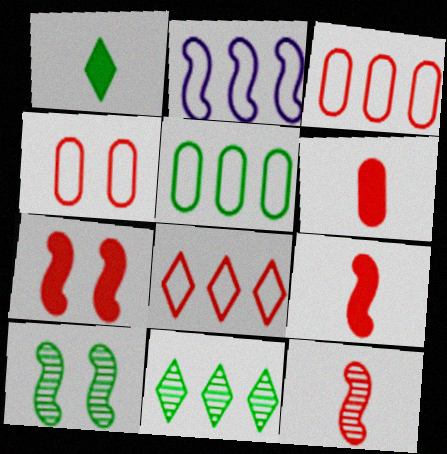[[1, 5, 10], 
[2, 5, 8], 
[2, 9, 10]]